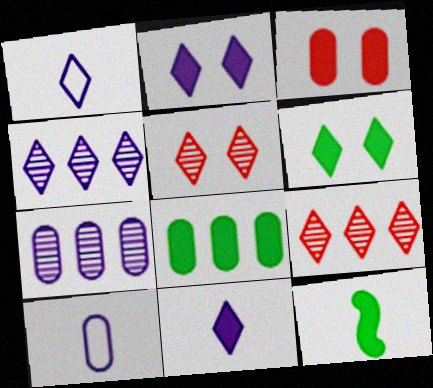[[1, 2, 4], 
[1, 6, 9], 
[6, 8, 12]]